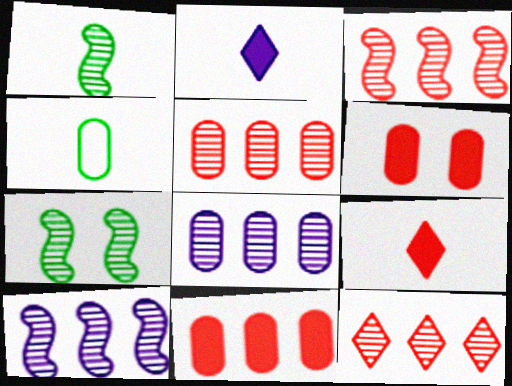[[3, 5, 12], 
[4, 6, 8]]